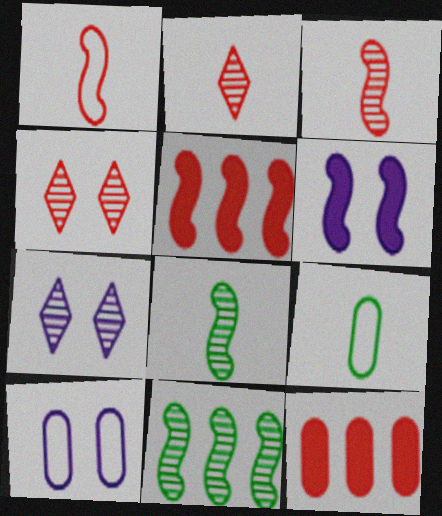[[1, 4, 12], 
[1, 6, 11], 
[5, 7, 9], 
[6, 7, 10]]